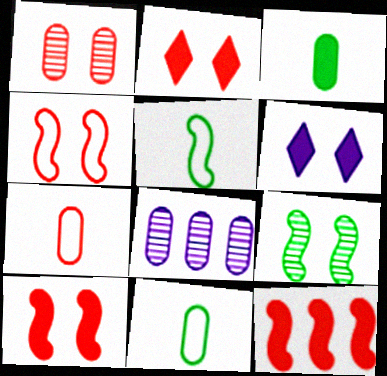[[1, 2, 4], 
[2, 5, 8], 
[3, 6, 12]]